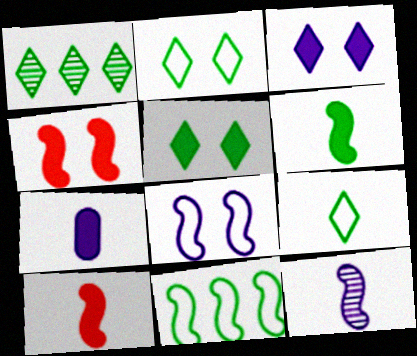[[1, 5, 9], 
[4, 11, 12]]